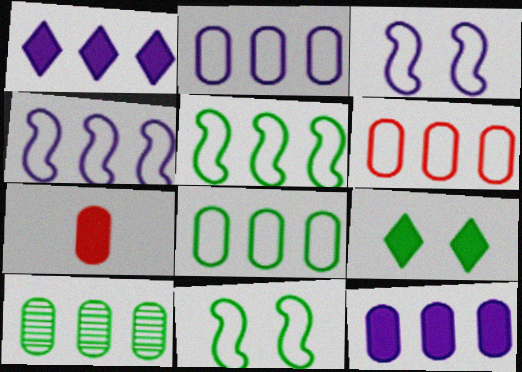[[2, 6, 8], 
[6, 10, 12]]